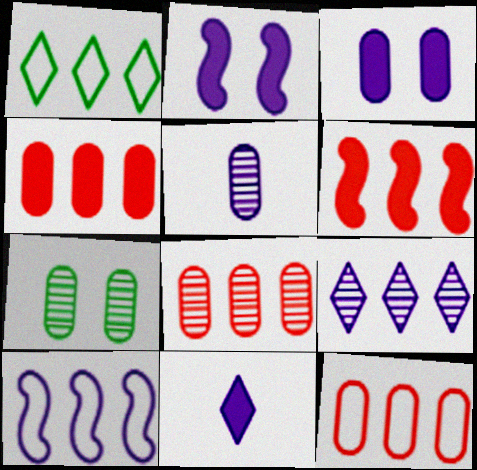[[1, 10, 12], 
[4, 8, 12], 
[5, 7, 8]]